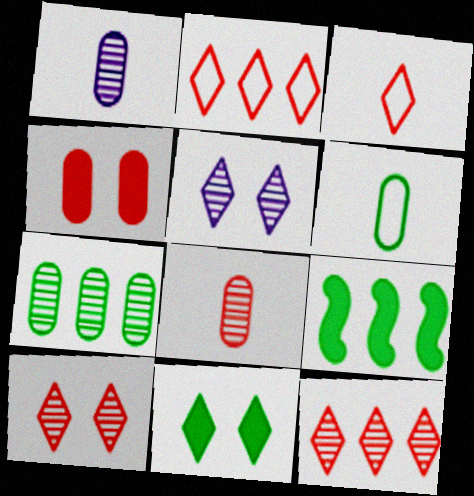[]